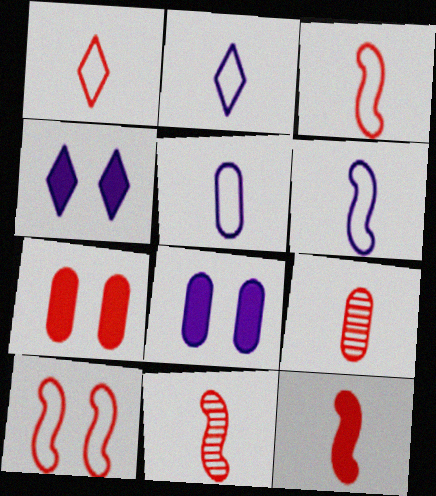[[1, 9, 12], 
[2, 5, 6], 
[3, 11, 12]]